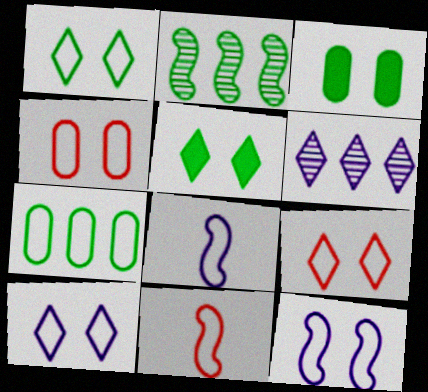[[1, 4, 12], 
[1, 9, 10], 
[3, 6, 11], 
[7, 8, 9], 
[7, 10, 11]]